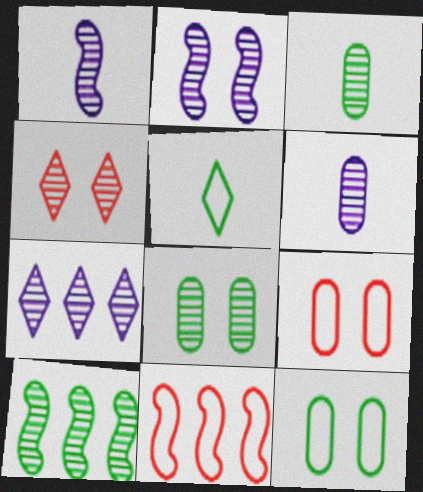[[2, 4, 8], 
[2, 6, 7], 
[4, 6, 10]]